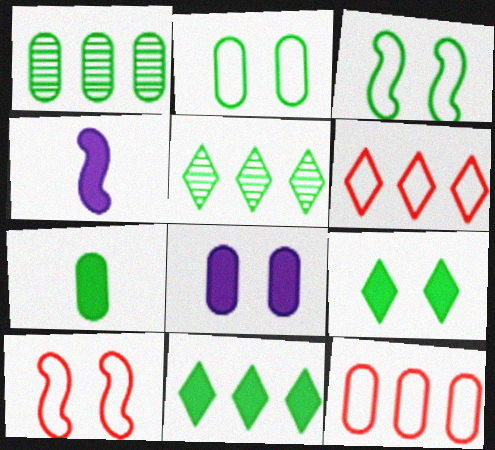[[1, 2, 7], 
[3, 5, 7]]